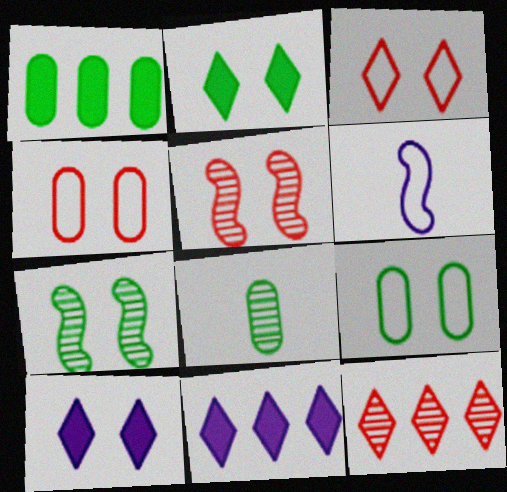[[1, 8, 9], 
[2, 7, 9], 
[4, 7, 10], 
[5, 9, 10]]